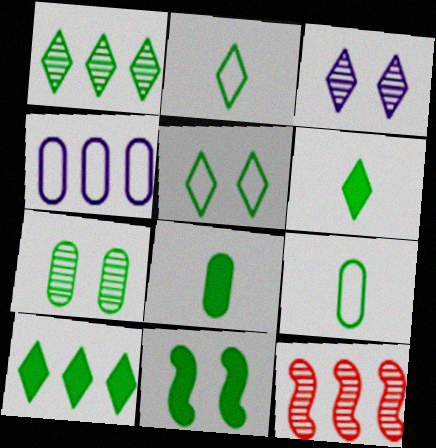[[1, 5, 6], 
[1, 9, 11], 
[4, 10, 12], 
[5, 7, 11], 
[8, 10, 11]]